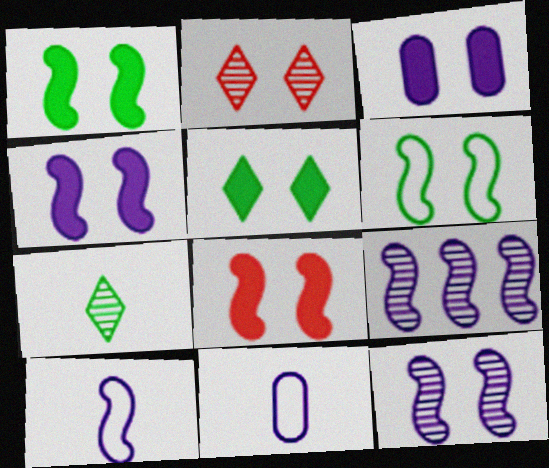[[1, 4, 8], 
[2, 3, 6], 
[3, 5, 8], 
[4, 9, 10], 
[6, 8, 12]]